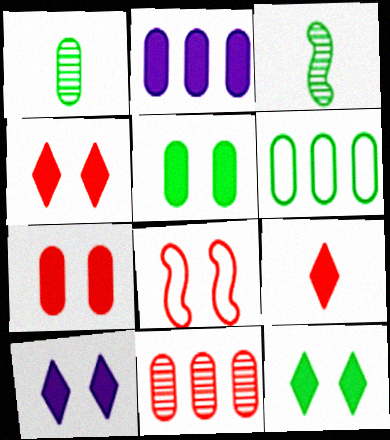[[1, 5, 6], 
[2, 6, 11], 
[3, 6, 12], 
[4, 10, 12], 
[8, 9, 11]]